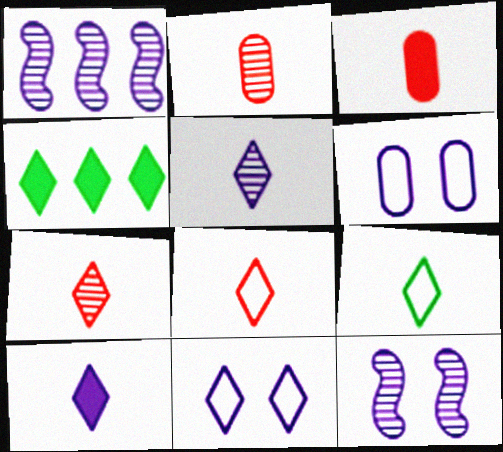[[1, 6, 10], 
[4, 7, 11], 
[7, 9, 10]]